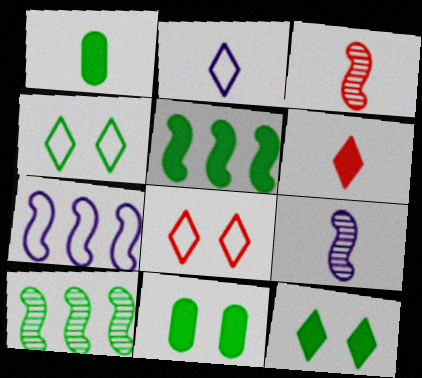[[1, 2, 3], 
[1, 4, 10], 
[1, 5, 12]]